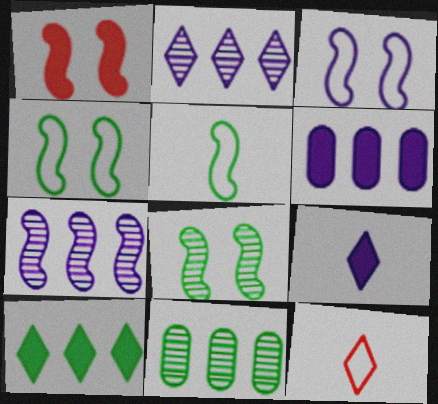[[1, 3, 8], 
[1, 5, 7], 
[6, 8, 12]]